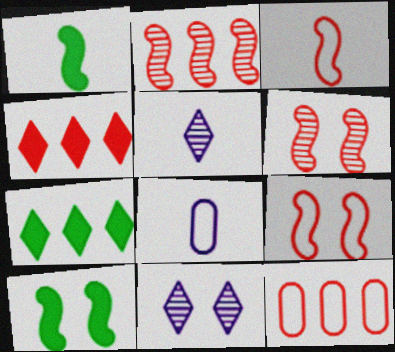[[1, 11, 12], 
[2, 4, 12], 
[5, 10, 12], 
[6, 7, 8]]